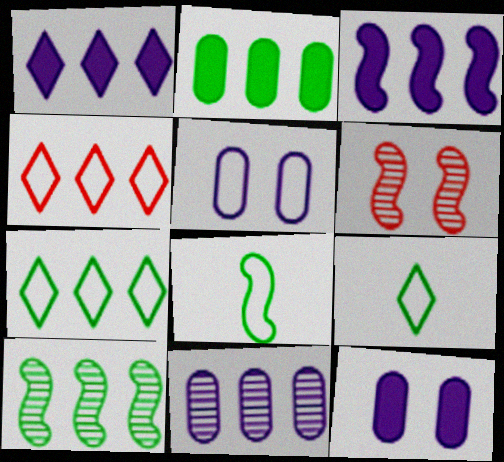[[2, 7, 10], 
[3, 6, 8], 
[4, 5, 8]]